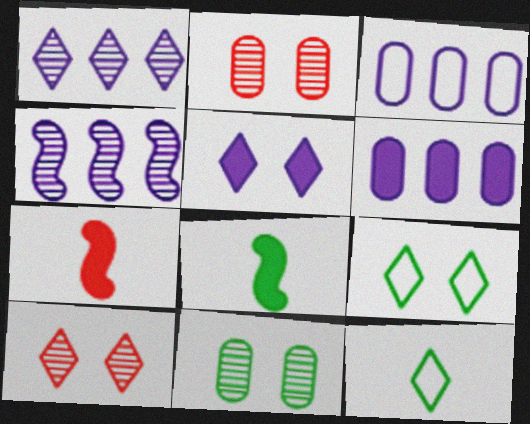[[3, 8, 10], 
[5, 9, 10]]